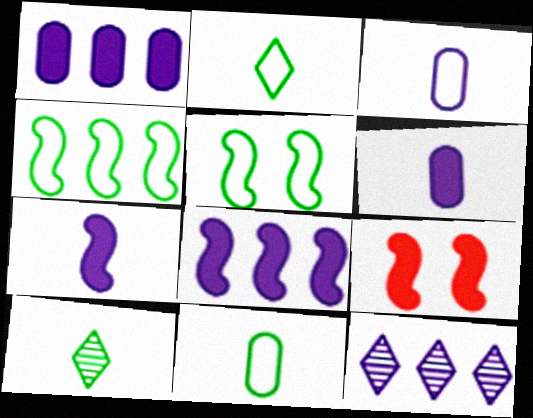[[9, 11, 12]]